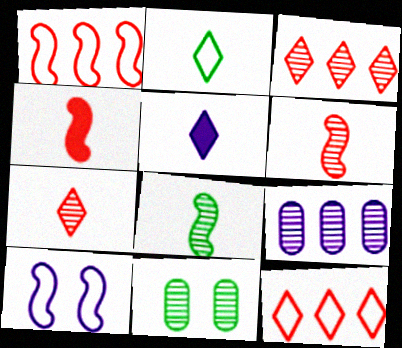[[1, 5, 11], 
[2, 5, 7], 
[5, 9, 10]]